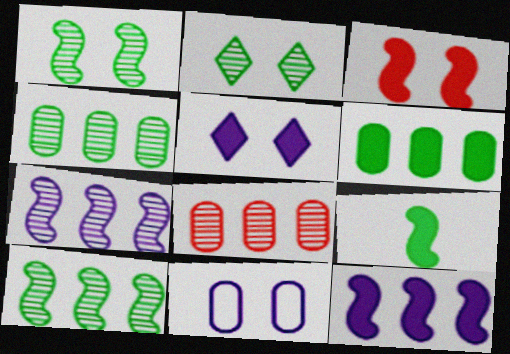[[2, 3, 11], 
[3, 9, 12]]